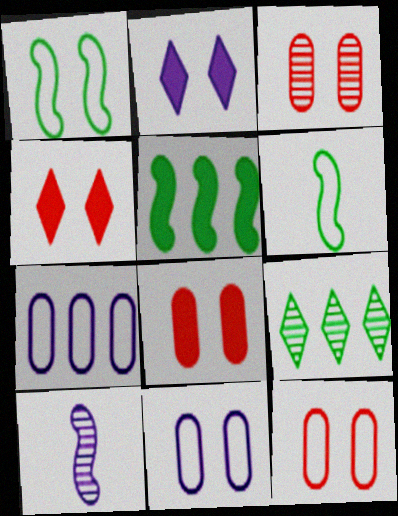[[1, 2, 3], 
[2, 7, 10], 
[3, 8, 12], 
[3, 9, 10]]